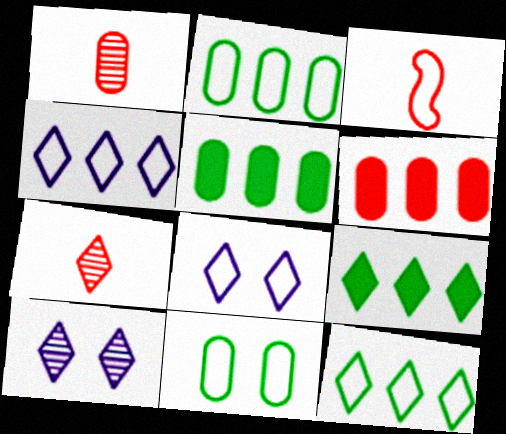[[2, 3, 8], 
[3, 4, 11], 
[3, 5, 10], 
[7, 8, 9]]